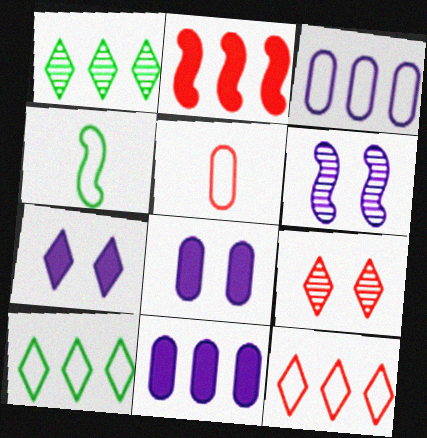[[1, 2, 3], 
[2, 4, 6], 
[2, 5, 9], 
[4, 9, 11]]